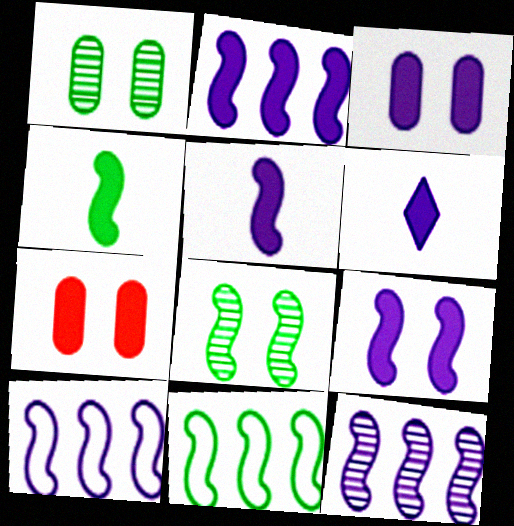[[2, 3, 6], 
[2, 5, 9], 
[2, 10, 12], 
[4, 8, 11]]